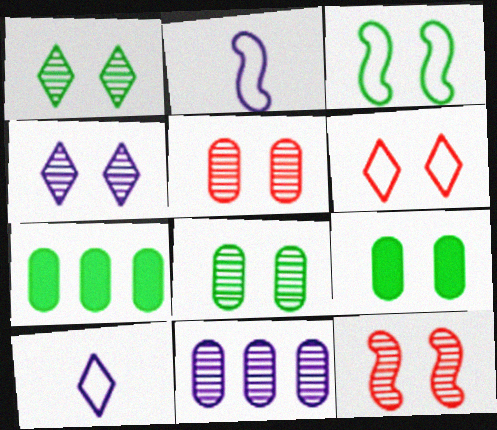[[1, 3, 9], 
[4, 8, 12], 
[7, 10, 12]]